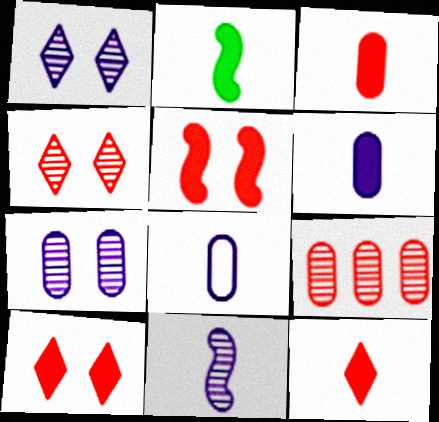[[2, 6, 12]]